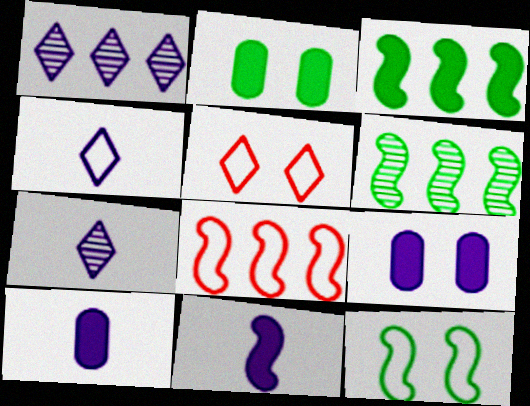[[2, 7, 8], 
[5, 6, 10]]